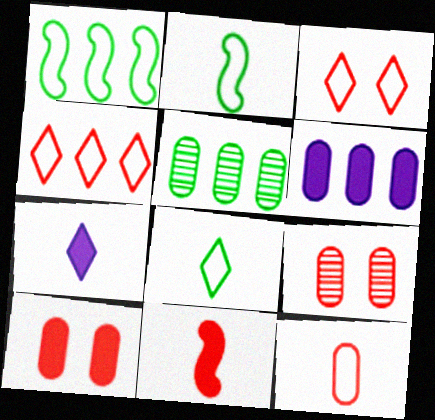[[1, 7, 9], 
[4, 9, 11]]